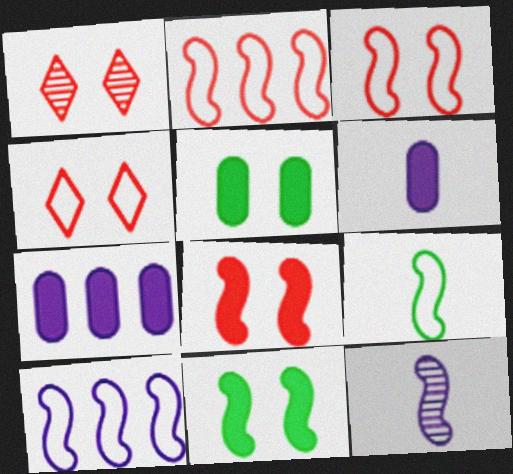[[1, 7, 9], 
[2, 11, 12], 
[3, 9, 10]]